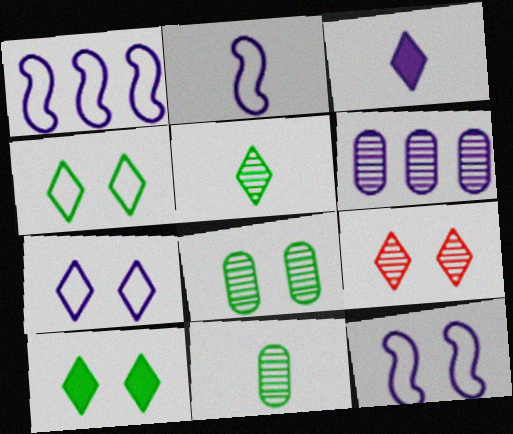[[1, 2, 12], 
[3, 6, 12], 
[7, 9, 10]]